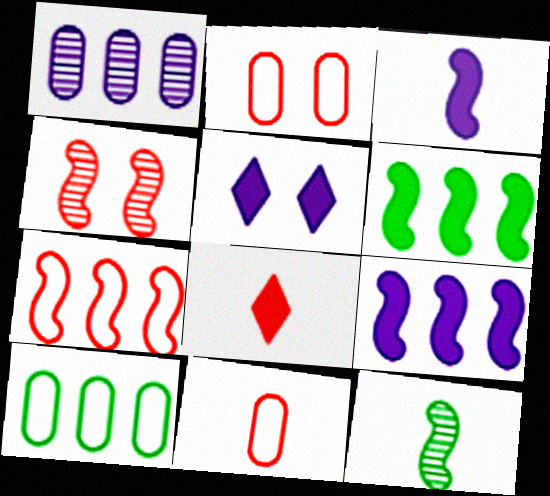[]